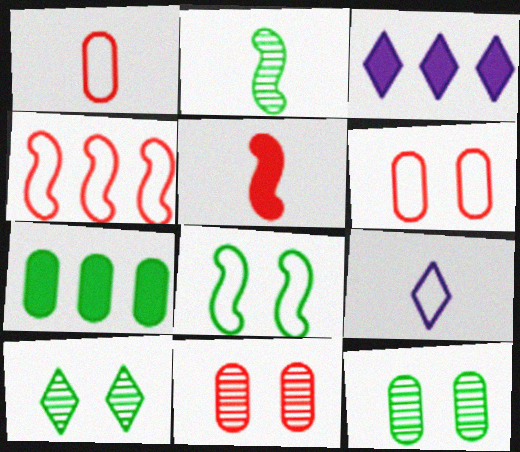[[2, 3, 6]]